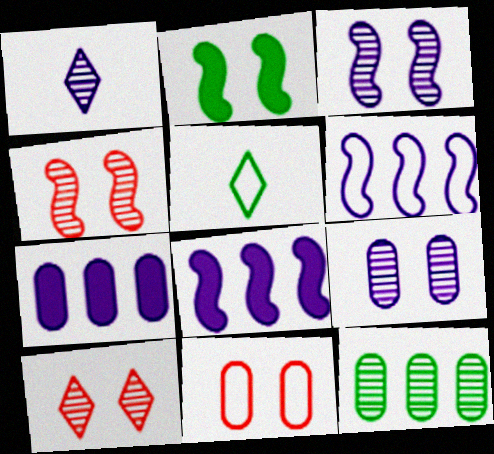[[1, 4, 12], 
[2, 5, 12], 
[4, 5, 7], 
[5, 6, 11]]